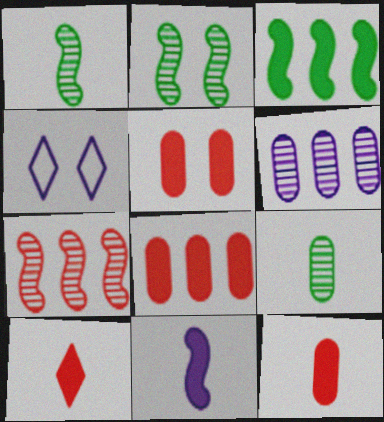[[1, 4, 8], 
[2, 4, 5], 
[4, 6, 11], 
[5, 8, 12]]